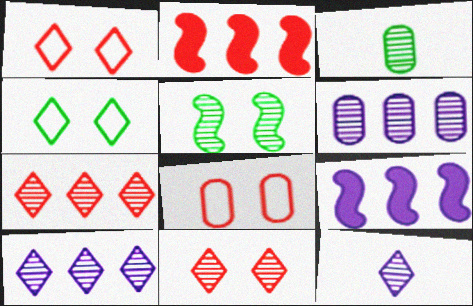[[1, 3, 9]]